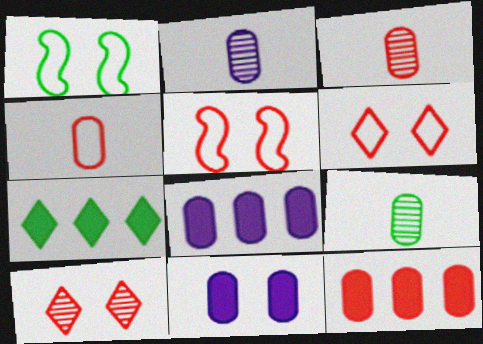[[1, 7, 9], 
[1, 10, 11], 
[2, 3, 9], 
[2, 5, 7]]